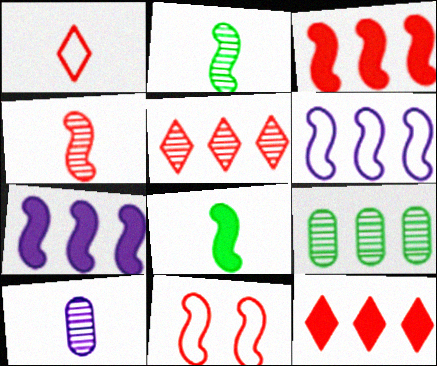[[1, 8, 10], 
[2, 7, 11], 
[3, 4, 11], 
[6, 9, 12]]